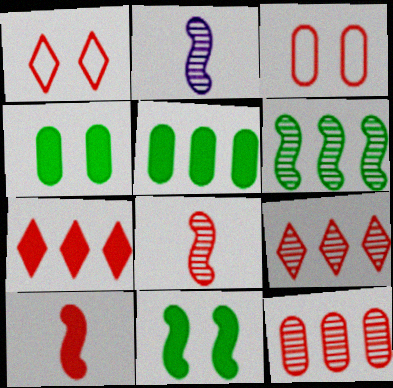[[1, 2, 5], 
[1, 10, 12], 
[3, 7, 8], 
[3, 9, 10]]